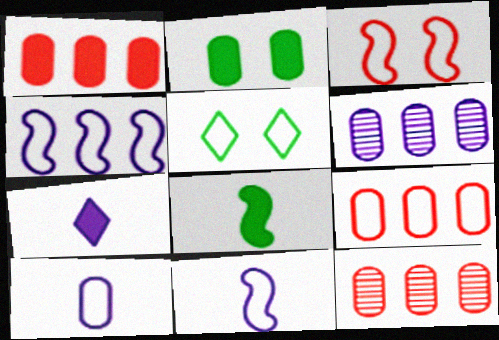[[1, 9, 12], 
[2, 10, 12], 
[5, 9, 11]]